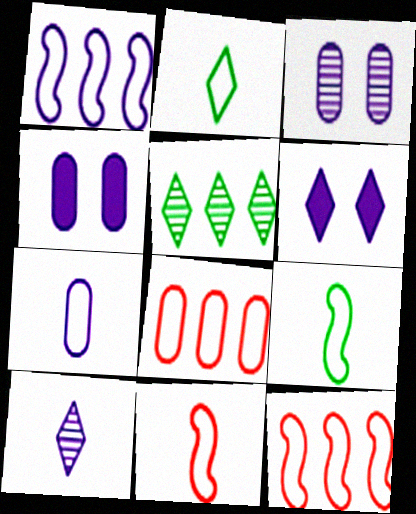[[1, 4, 10], 
[2, 7, 11], 
[4, 5, 11]]